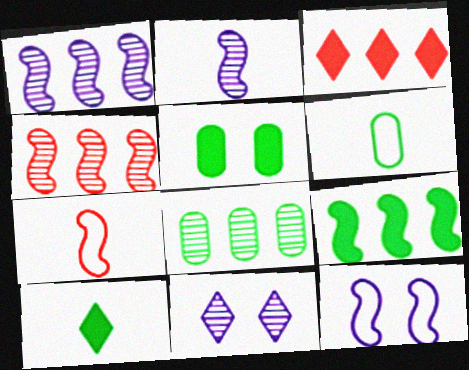[[5, 6, 8], 
[5, 9, 10]]